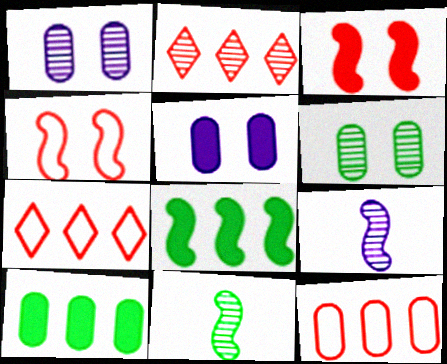[[1, 2, 11], 
[2, 6, 9], 
[4, 8, 9], 
[5, 7, 11]]